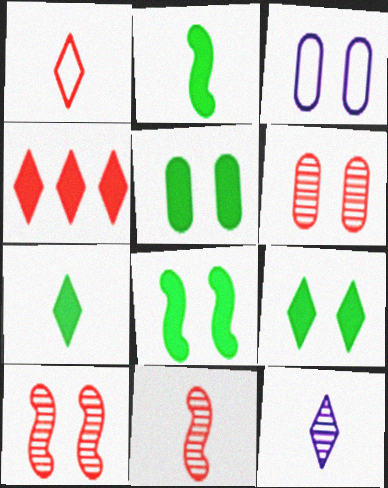[[1, 7, 12], 
[3, 5, 6], 
[3, 9, 10], 
[5, 8, 9]]